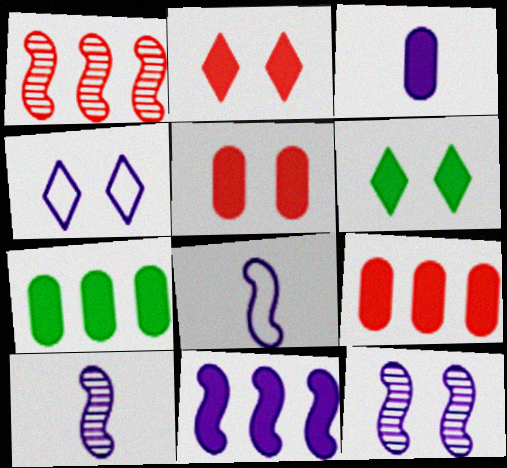[[3, 5, 7], 
[8, 11, 12]]